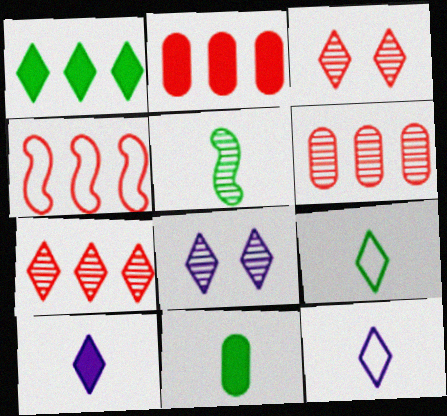[[1, 3, 12], 
[2, 4, 7], 
[4, 8, 11], 
[5, 6, 8], 
[5, 9, 11]]